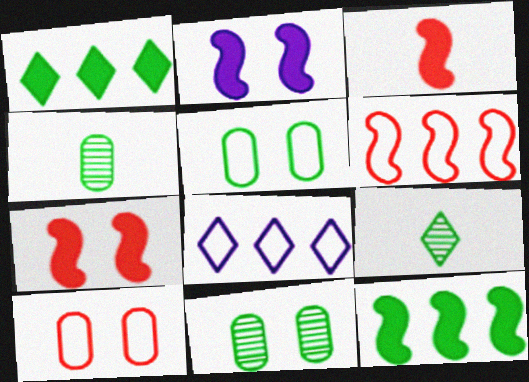[[2, 3, 12], 
[3, 8, 11], 
[4, 7, 8], 
[5, 9, 12]]